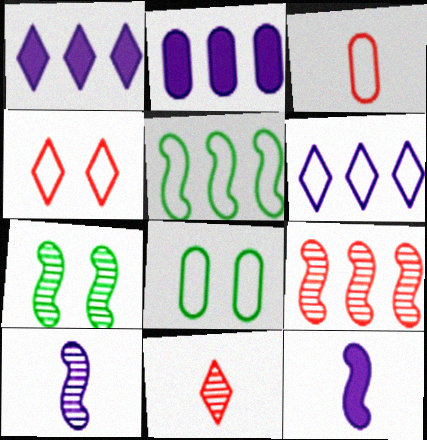[[1, 3, 7], 
[7, 9, 10]]